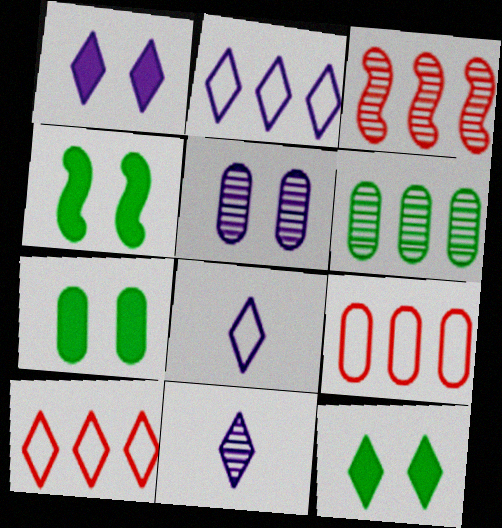[[1, 2, 11], 
[3, 7, 8], 
[4, 7, 12], 
[4, 9, 11], 
[10, 11, 12]]